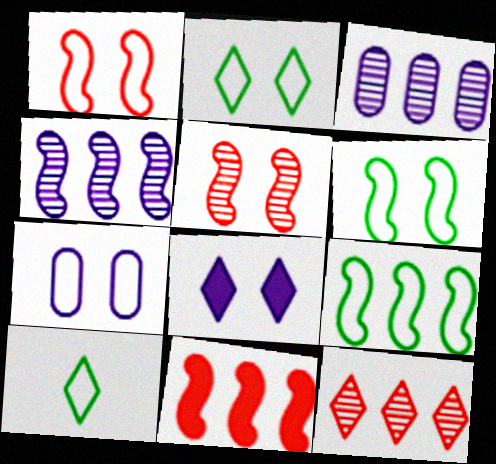[[1, 2, 7], 
[4, 9, 11], 
[8, 10, 12]]